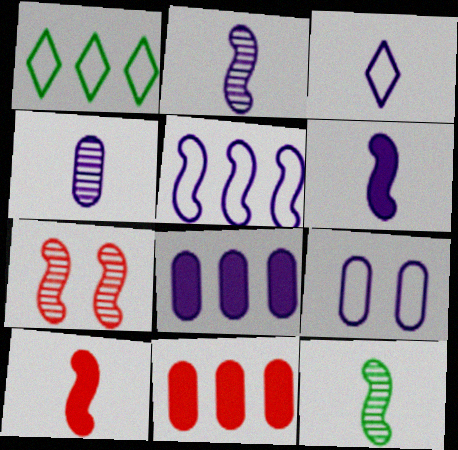[[3, 4, 6], 
[3, 5, 9], 
[4, 8, 9]]